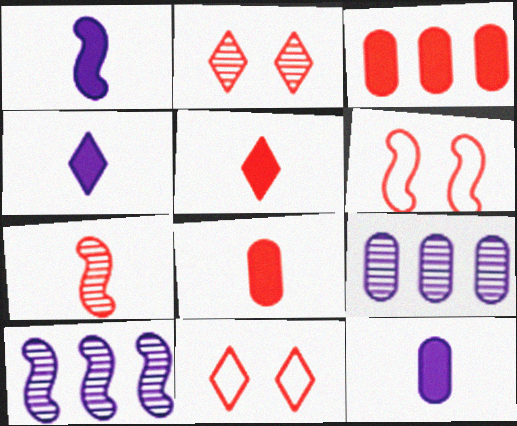[[1, 4, 12], 
[3, 7, 11]]